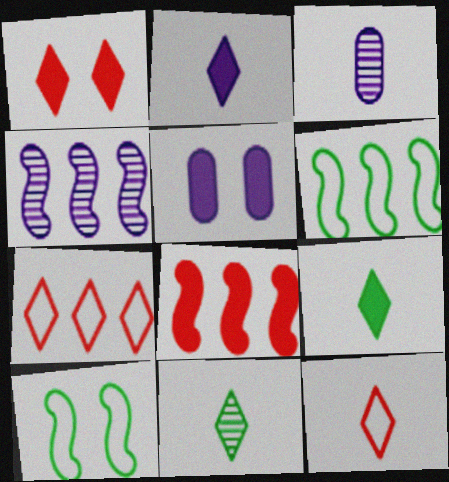[[1, 3, 6], 
[2, 11, 12], 
[4, 6, 8], 
[5, 8, 9]]